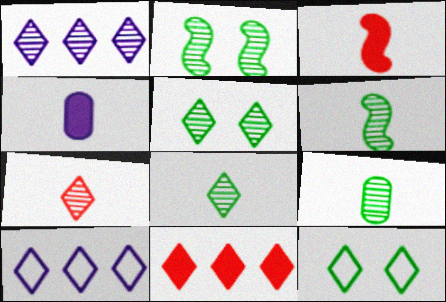[[1, 5, 7], 
[6, 8, 9]]